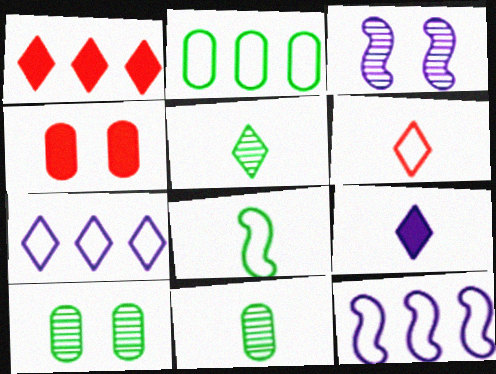[[4, 5, 12], 
[5, 6, 9]]